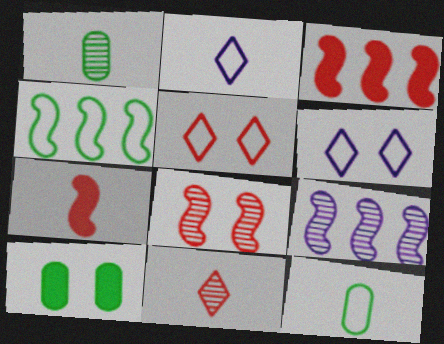[[1, 2, 7], 
[1, 3, 6], 
[3, 4, 9], 
[6, 8, 10]]